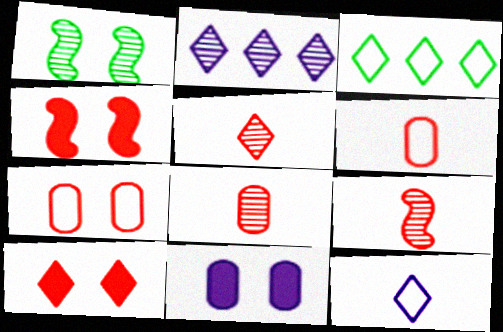[[1, 2, 8], 
[3, 9, 11], 
[5, 8, 9]]